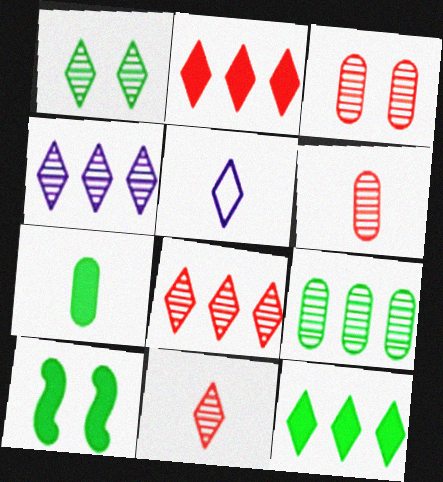[[1, 2, 5], 
[1, 4, 11], 
[7, 10, 12]]